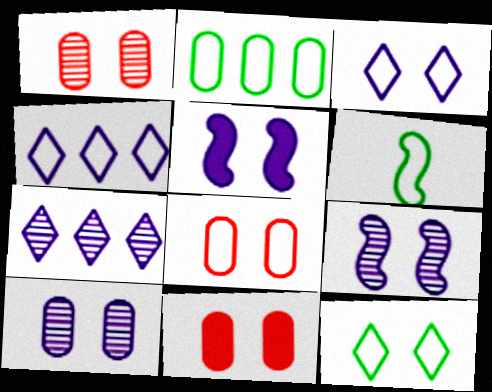[[1, 5, 12], 
[1, 8, 11], 
[2, 6, 12], 
[3, 5, 10], 
[4, 6, 8], 
[6, 7, 11], 
[9, 11, 12]]